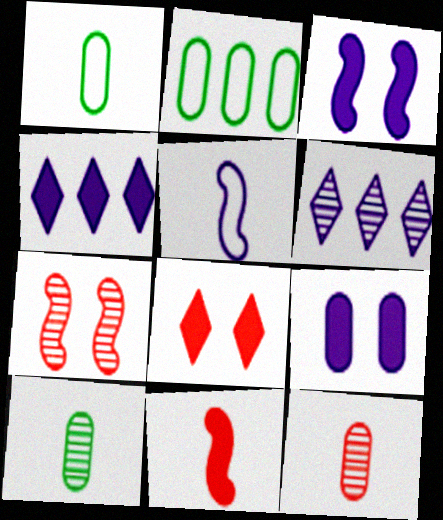[[1, 4, 7], 
[2, 9, 12], 
[5, 6, 9], 
[6, 7, 10]]